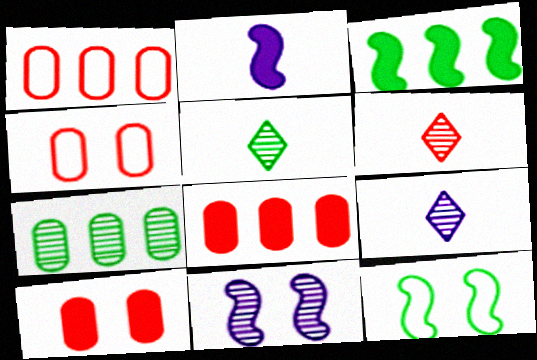[[3, 4, 9], 
[5, 6, 9], 
[6, 7, 11], 
[8, 9, 12]]